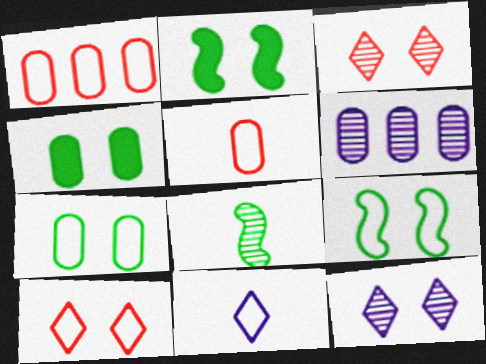[[1, 9, 11], 
[3, 6, 8], 
[4, 5, 6]]